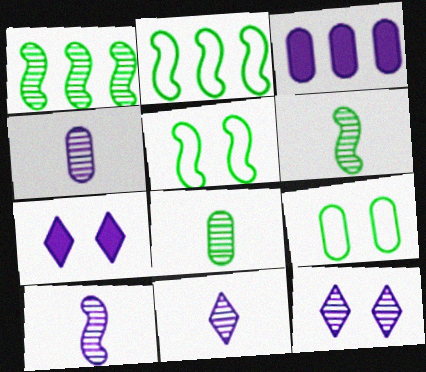[[4, 10, 11]]